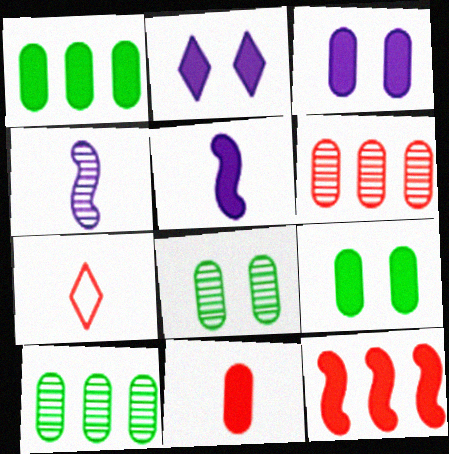[[1, 3, 11]]